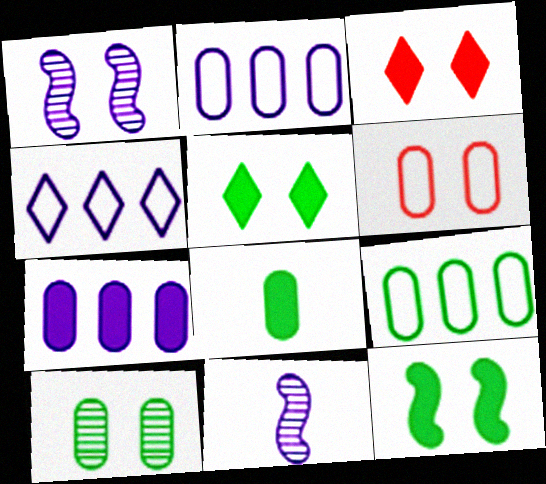[[1, 5, 6], 
[3, 9, 11], 
[8, 9, 10]]